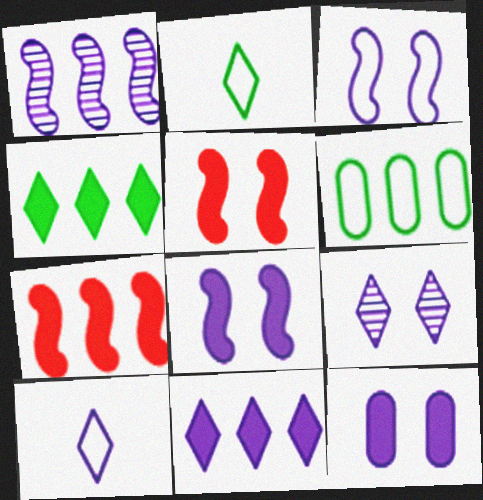[[1, 10, 12], 
[3, 9, 12], 
[9, 10, 11]]